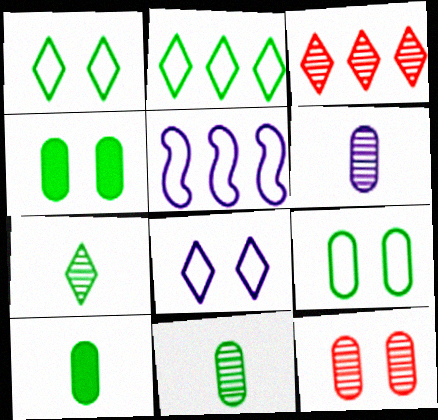[]